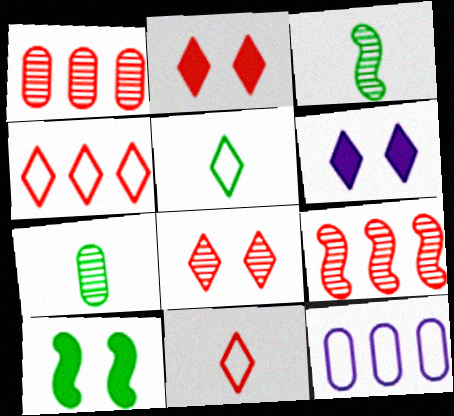[[2, 3, 12]]